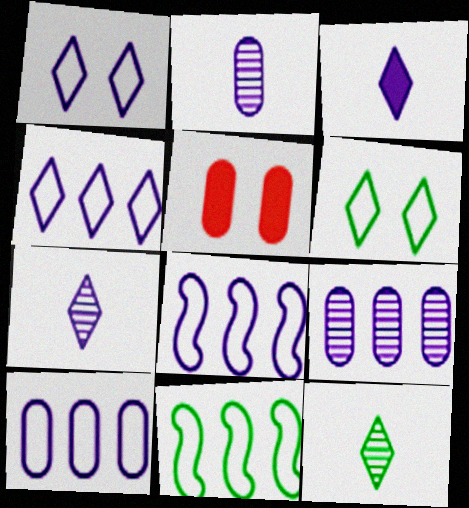[[4, 8, 10], 
[5, 7, 11], 
[5, 8, 12]]